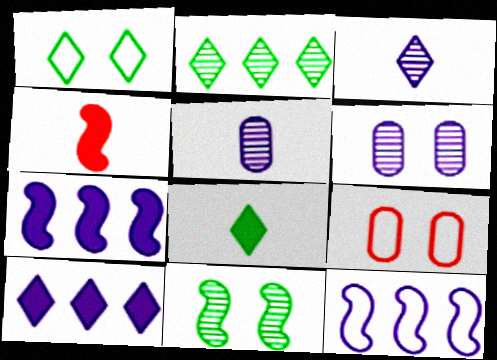[[1, 2, 8], 
[4, 11, 12]]